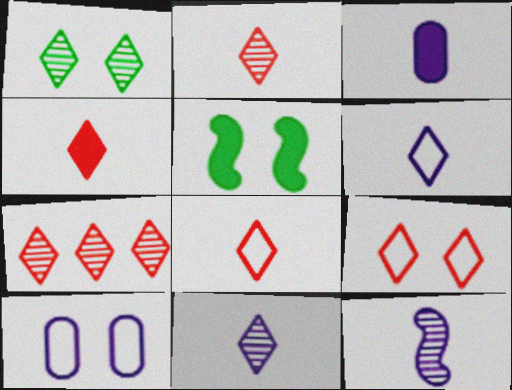[[1, 7, 11], 
[2, 4, 8], 
[3, 6, 12], 
[4, 7, 9]]